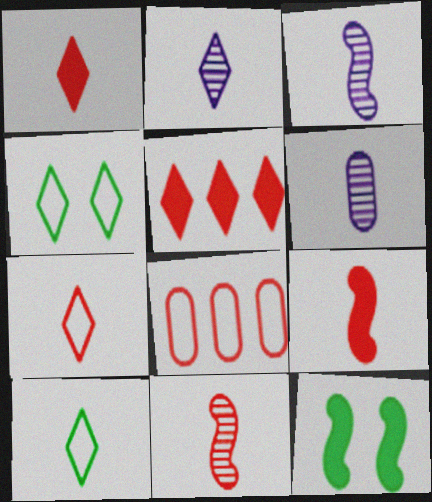[[1, 2, 10], 
[2, 3, 6], 
[2, 4, 5], 
[2, 8, 12], 
[6, 9, 10]]